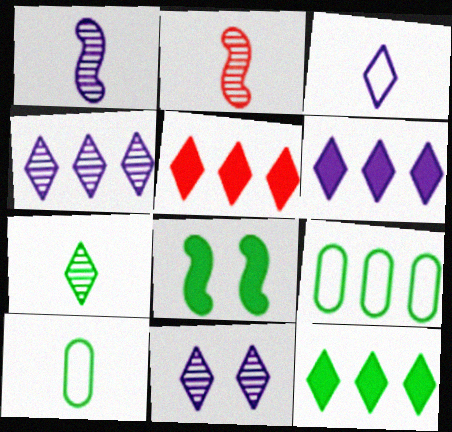[[3, 6, 11], 
[5, 6, 12], 
[7, 8, 9]]